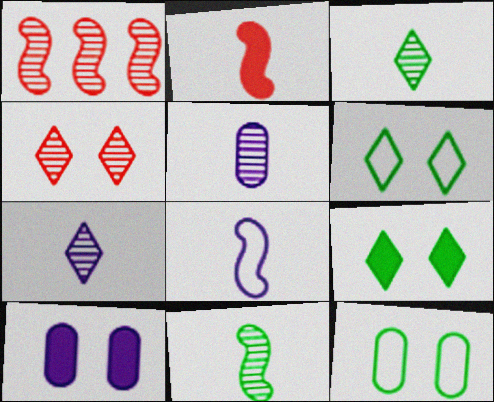[[2, 8, 11]]